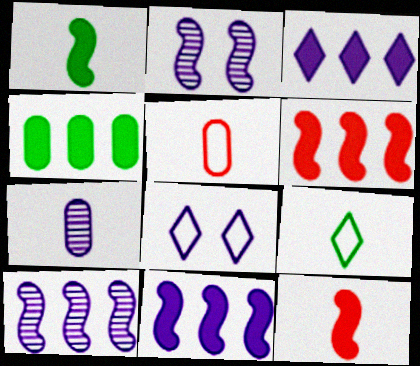[[3, 4, 6], 
[7, 8, 11], 
[7, 9, 12]]